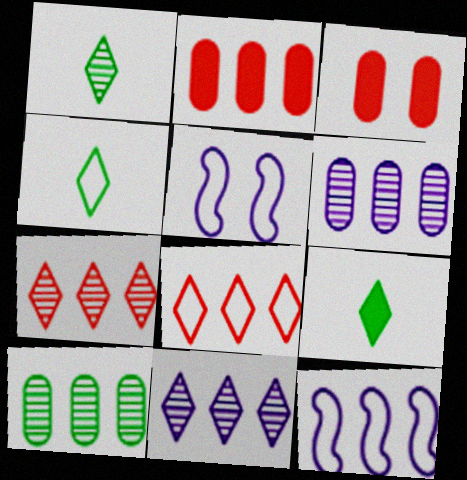[[1, 2, 5], 
[1, 3, 12], 
[1, 4, 9]]